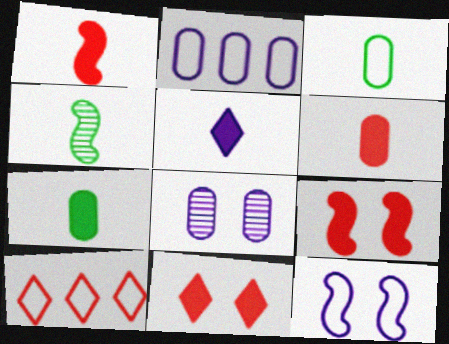[[1, 5, 7], 
[2, 4, 11], 
[3, 10, 12]]